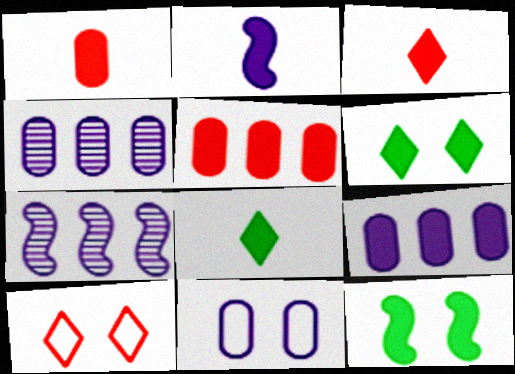[[1, 2, 8], 
[2, 5, 6], 
[3, 9, 12]]